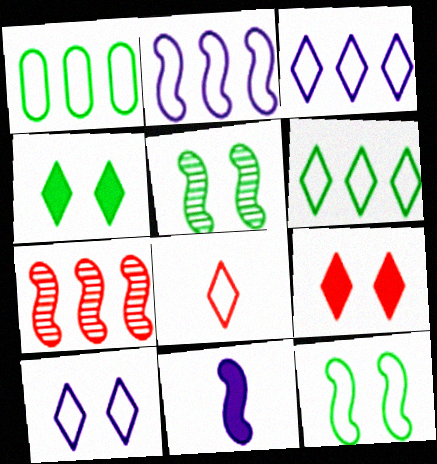[[6, 8, 10], 
[7, 11, 12]]